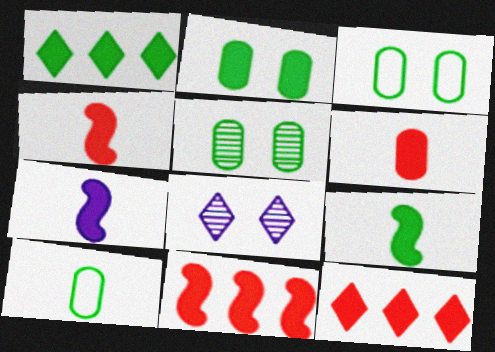[[1, 2, 9], 
[2, 3, 5], 
[2, 7, 12], 
[4, 7, 9], 
[8, 10, 11]]